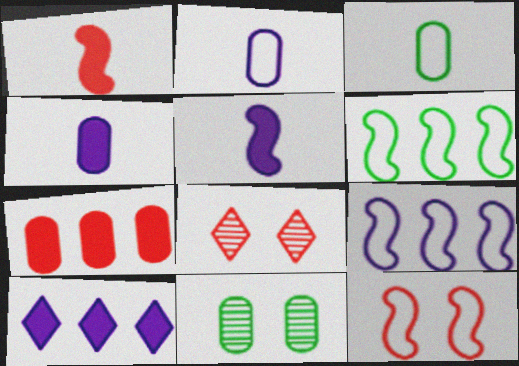[[2, 7, 11], 
[4, 6, 8]]